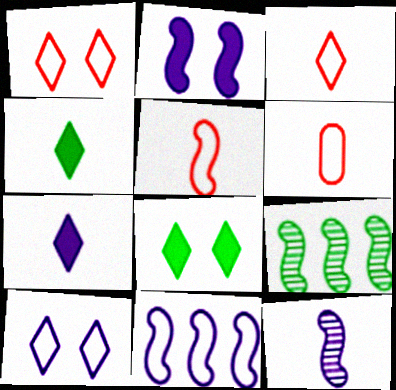[[2, 5, 9], 
[2, 11, 12], 
[3, 5, 6], 
[4, 6, 12]]